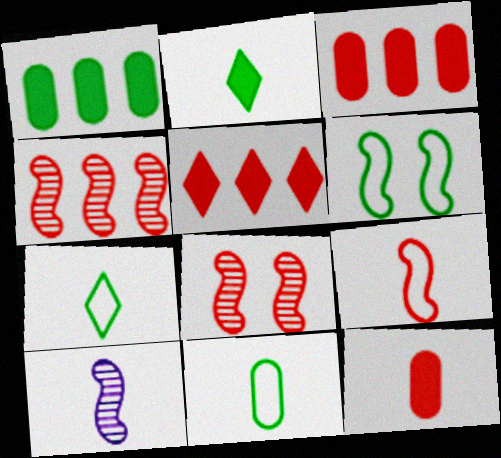[[7, 10, 12]]